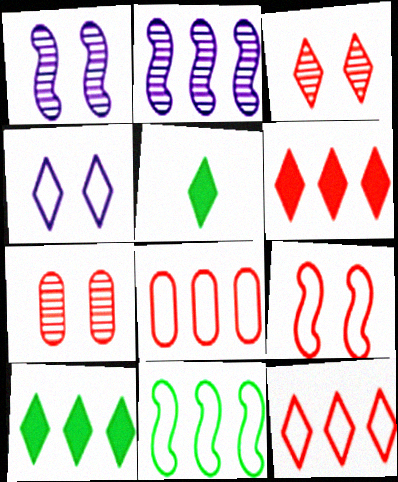[[1, 5, 8], 
[2, 8, 10]]